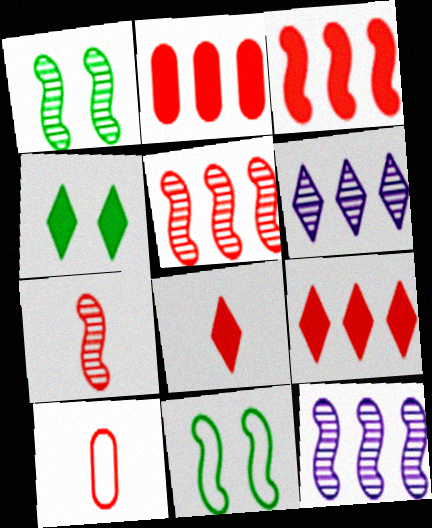[[1, 7, 12], 
[2, 3, 9], 
[4, 10, 12], 
[7, 8, 10]]